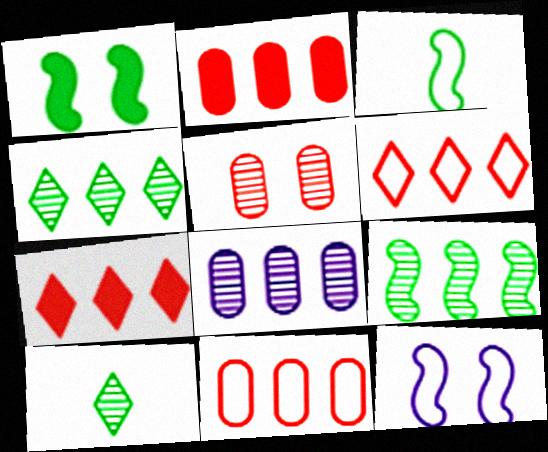[[1, 3, 9], 
[2, 10, 12]]